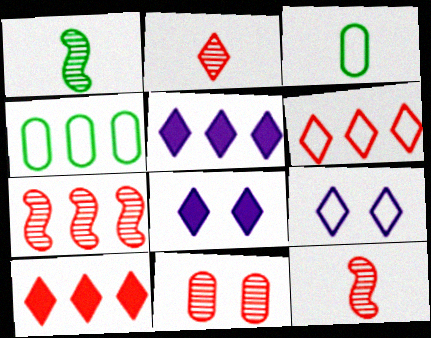[[2, 7, 11], 
[3, 7, 8], 
[4, 5, 7], 
[4, 8, 12]]